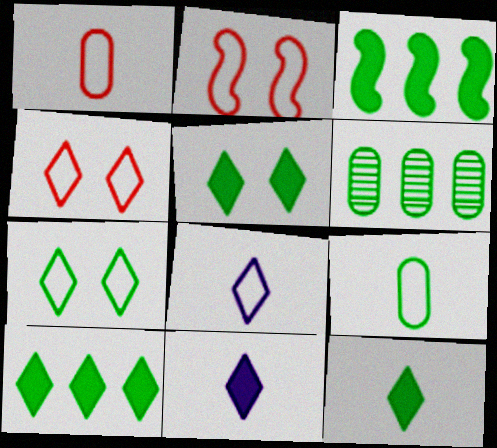[[2, 6, 11], 
[5, 10, 12]]